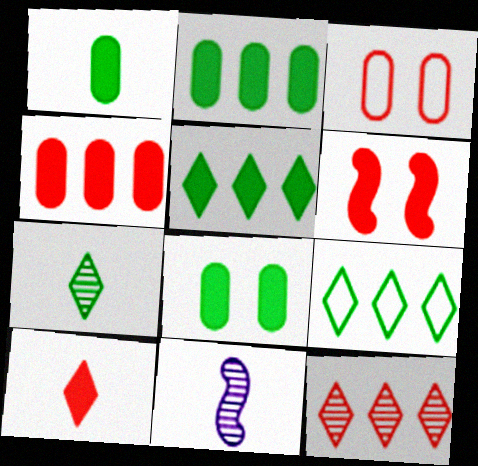[[1, 2, 8], 
[3, 5, 11], 
[4, 6, 10]]